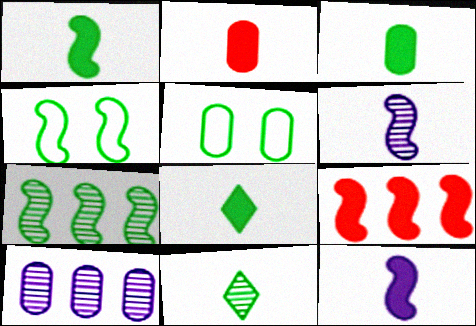[[1, 3, 8], 
[1, 4, 7], 
[2, 5, 10], 
[2, 8, 12], 
[4, 6, 9], 
[5, 7, 8]]